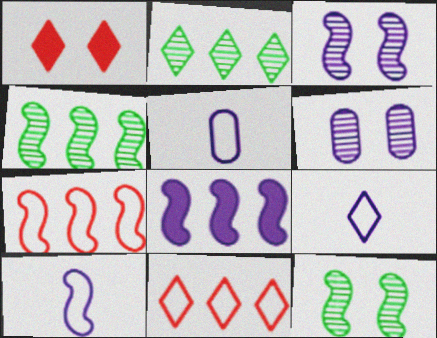[[1, 2, 9], 
[1, 4, 5], 
[3, 8, 10], 
[4, 7, 8], 
[5, 9, 10], 
[6, 8, 9]]